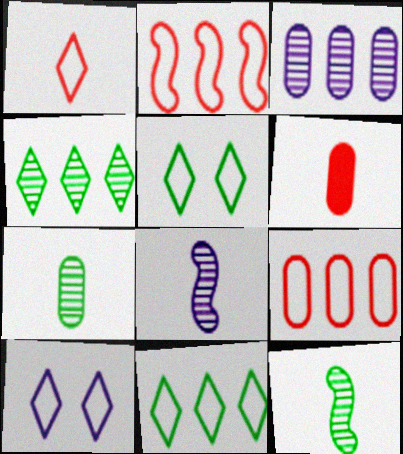[[1, 10, 11]]